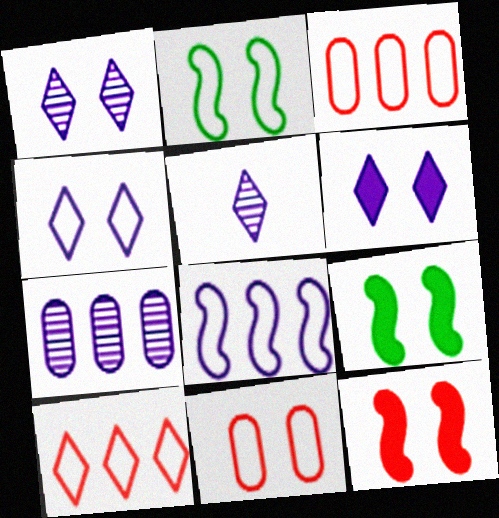[[1, 4, 6], 
[1, 9, 11], 
[2, 4, 11], 
[3, 5, 9]]